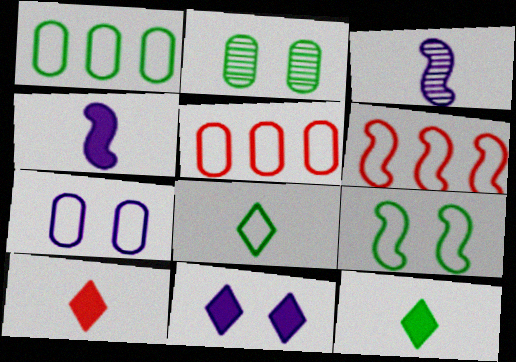[[1, 8, 9], 
[6, 7, 8]]